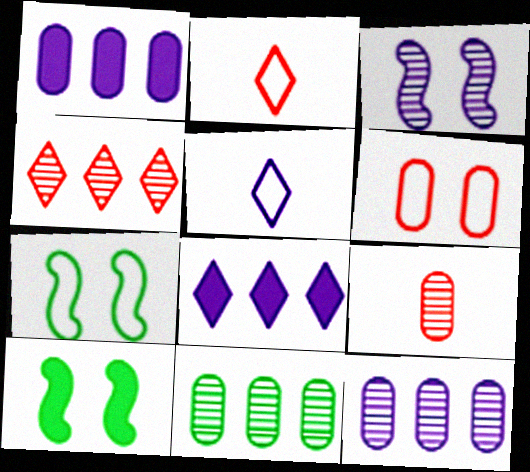[[1, 3, 5], 
[2, 10, 12], 
[7, 8, 9]]